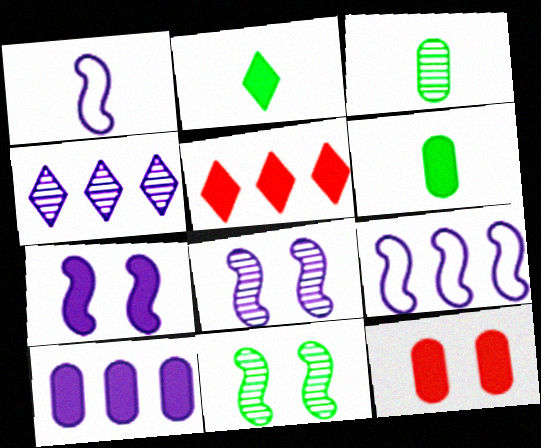[[4, 9, 10], 
[5, 6, 7], 
[6, 10, 12]]